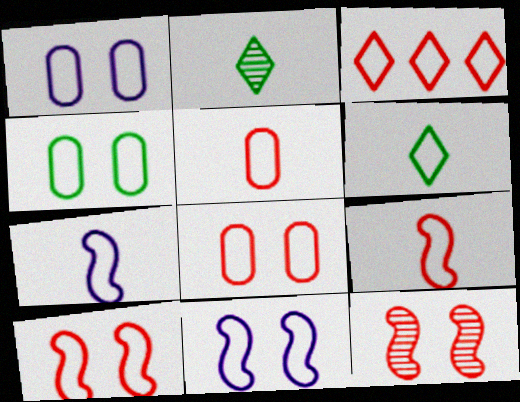[[1, 4, 8], 
[3, 4, 7], 
[3, 5, 10], 
[3, 8, 9], 
[5, 6, 7]]